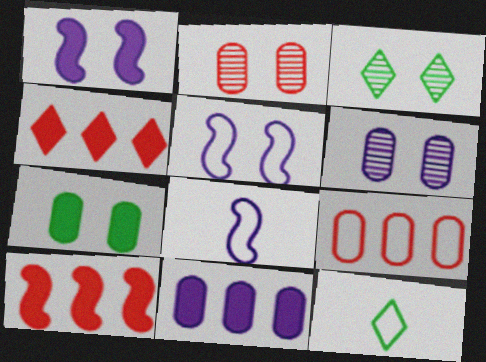[[5, 9, 12], 
[6, 10, 12]]